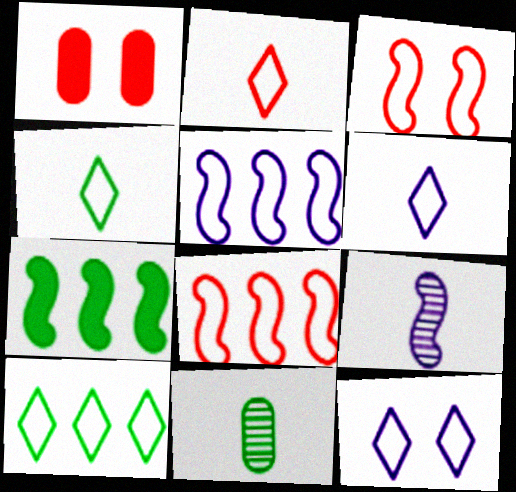[[1, 9, 10], 
[2, 4, 6], 
[2, 10, 12], 
[3, 7, 9]]